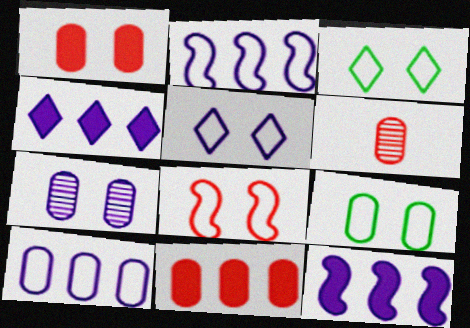[[1, 7, 9], 
[3, 6, 12], 
[5, 8, 9]]